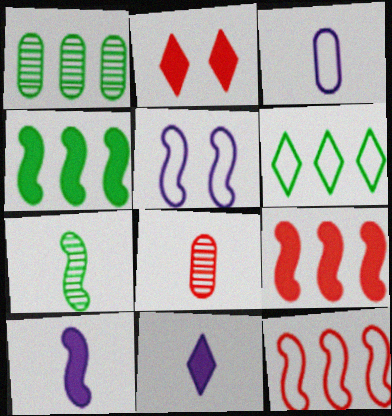[[1, 4, 6], 
[2, 8, 12], 
[5, 7, 9]]